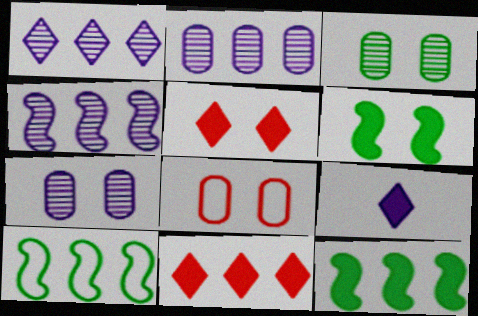[[1, 2, 4], 
[2, 10, 11]]